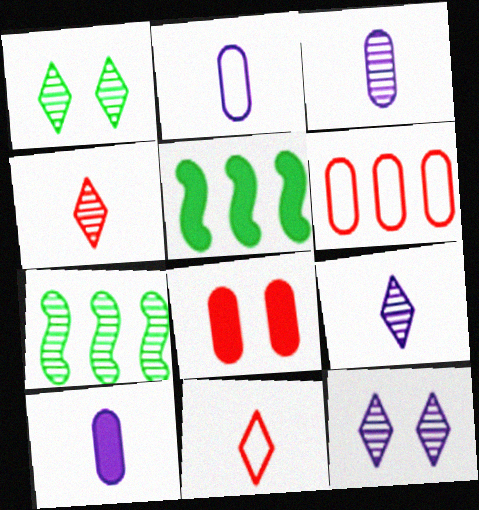[[2, 3, 10]]